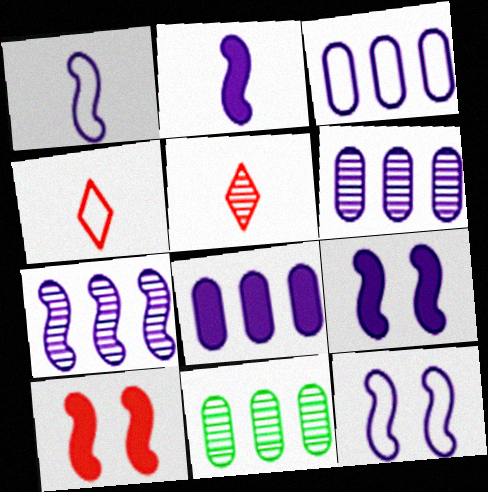[[1, 7, 9], 
[2, 7, 12], 
[3, 6, 8], 
[4, 9, 11]]